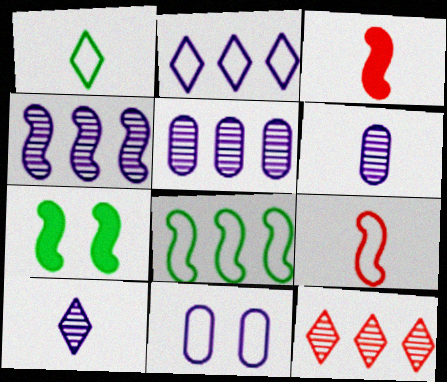[[1, 3, 6], 
[4, 7, 9]]